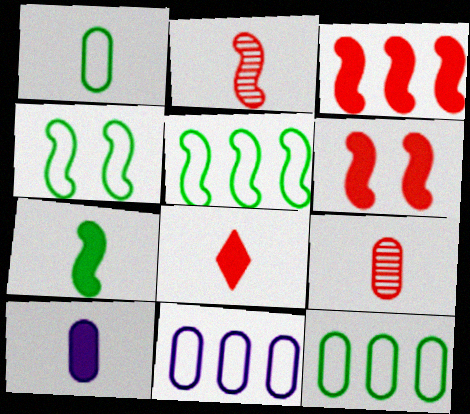[[1, 9, 10], 
[7, 8, 10]]